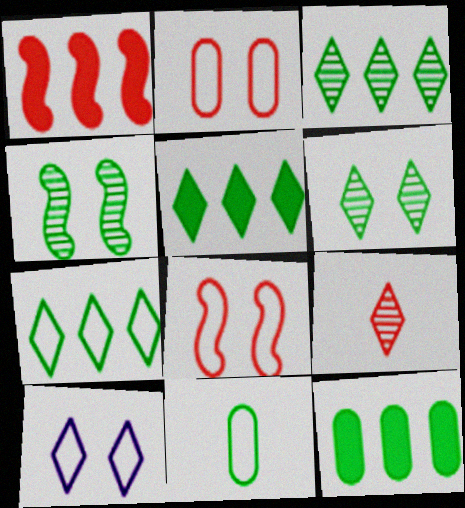[[1, 2, 9], 
[3, 5, 7], 
[4, 5, 11], 
[5, 9, 10]]